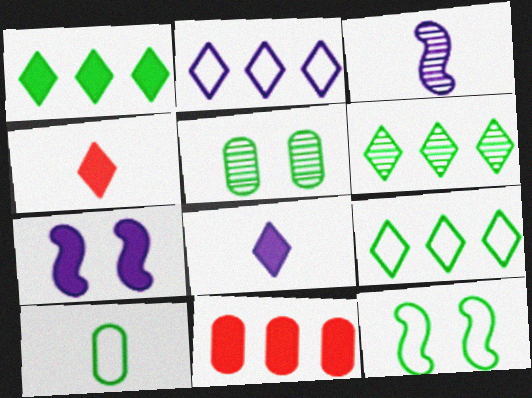[[1, 6, 9], 
[3, 4, 10], 
[9, 10, 12]]